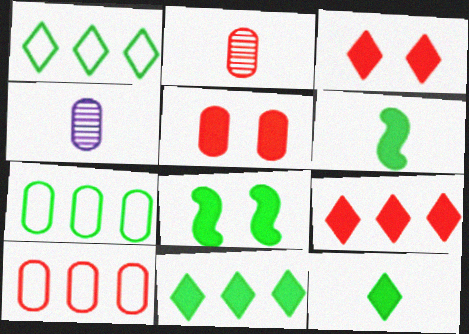[[2, 5, 10], 
[4, 5, 7]]